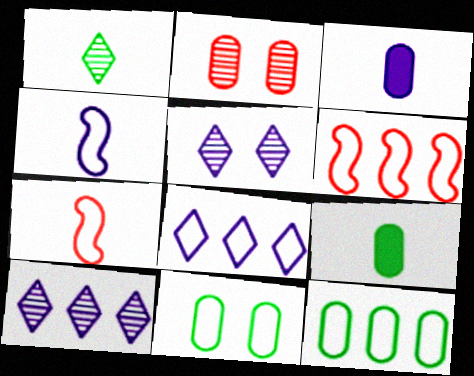[[1, 3, 7], 
[2, 3, 12], 
[5, 6, 9], 
[6, 8, 12], 
[7, 8, 11]]